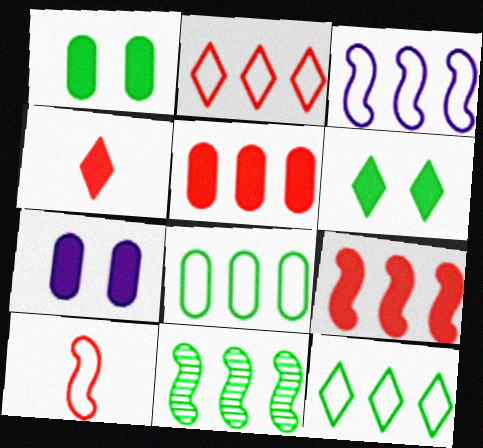[[2, 3, 8], 
[3, 9, 11]]